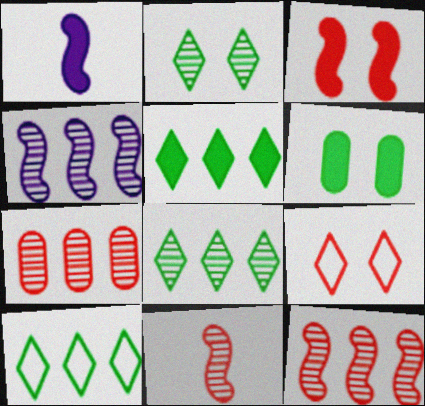[[4, 7, 8], 
[5, 8, 10]]